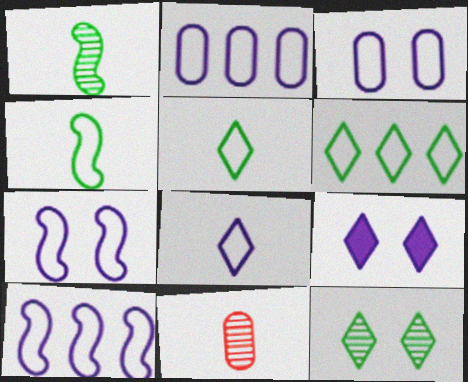[[2, 7, 8], 
[3, 8, 10]]